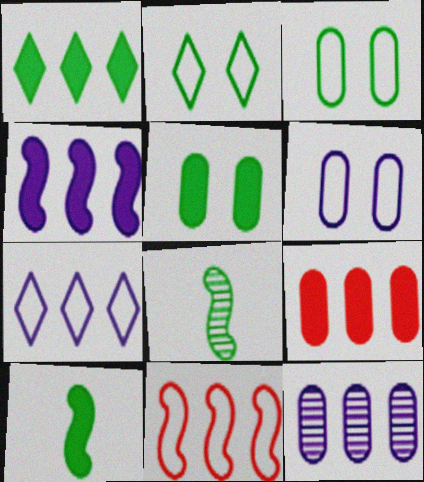[[1, 3, 8], 
[1, 4, 9], 
[1, 5, 10], 
[1, 11, 12], 
[4, 7, 12]]